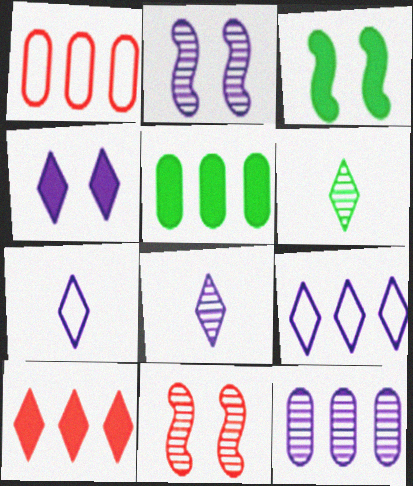[[1, 3, 8], 
[1, 5, 12], 
[2, 8, 12], 
[4, 8, 9], 
[5, 7, 11], 
[6, 11, 12]]